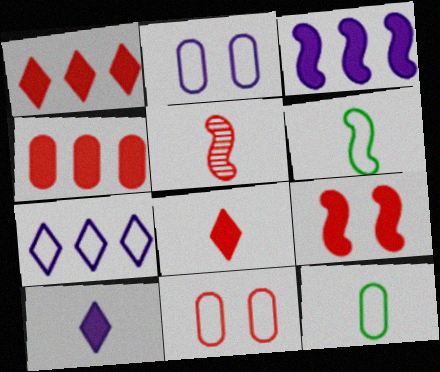[[1, 5, 11], 
[4, 8, 9], 
[5, 10, 12], 
[6, 7, 11]]